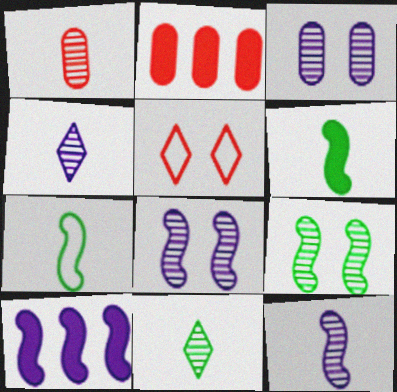[[1, 11, 12]]